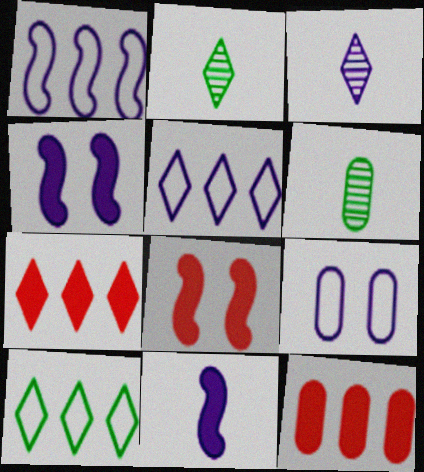[[5, 6, 8], 
[6, 9, 12]]